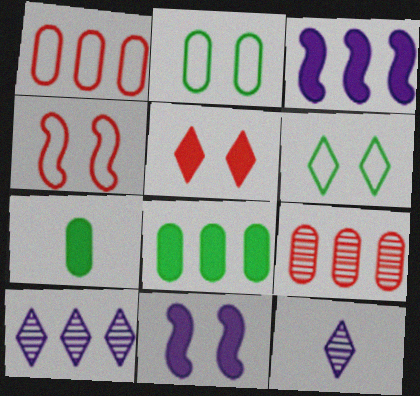[[3, 5, 7], 
[4, 7, 10], 
[4, 8, 12]]